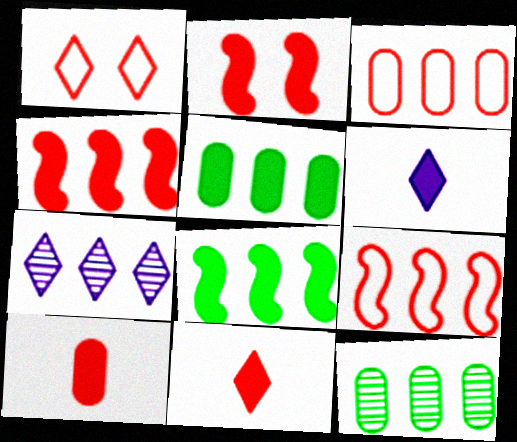[[2, 5, 6], 
[3, 7, 8], 
[5, 7, 9]]